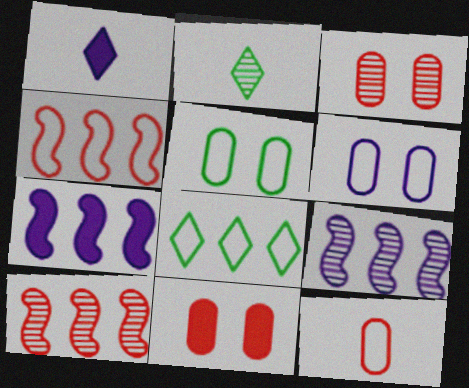[[1, 5, 10], 
[1, 6, 9], 
[2, 3, 9]]